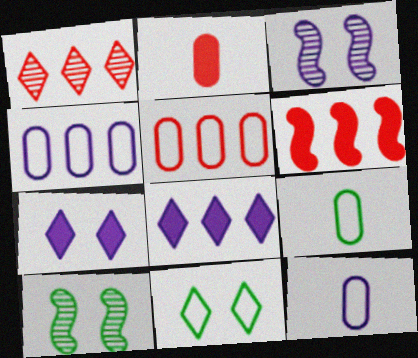[[1, 5, 6], 
[3, 8, 12]]